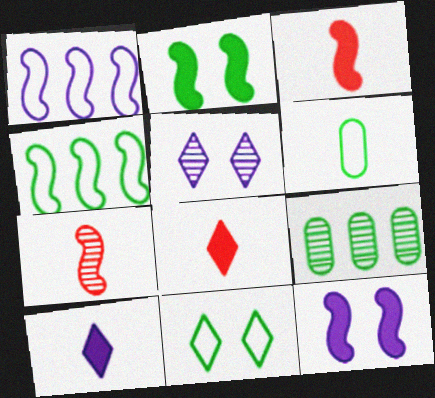[[1, 2, 7], 
[4, 6, 11], 
[4, 7, 12], 
[5, 7, 9], 
[6, 7, 10]]